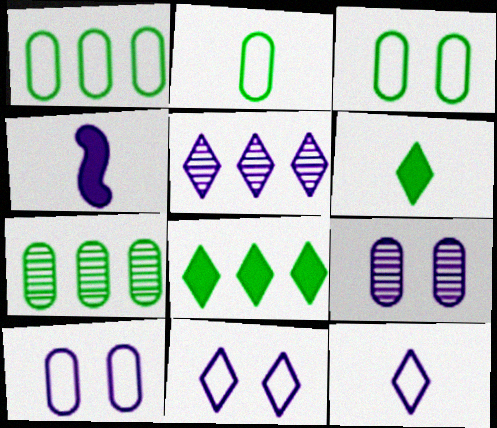[[1, 2, 3], 
[4, 5, 10]]